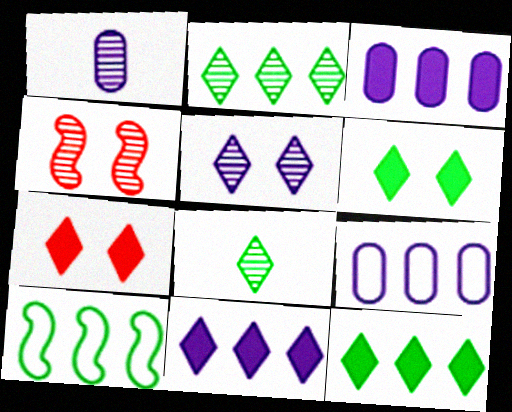[[1, 2, 4], 
[1, 7, 10]]